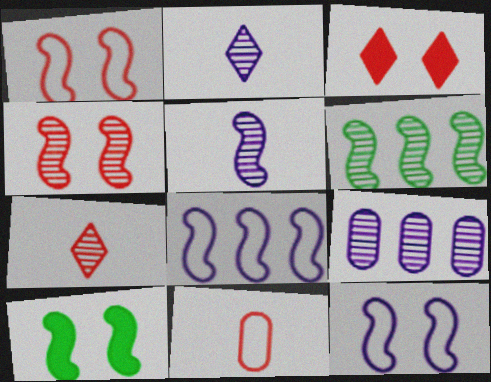[[4, 5, 6], 
[4, 10, 12]]